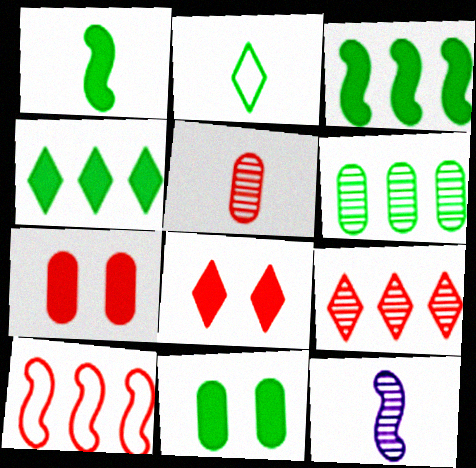[[1, 4, 11], 
[5, 8, 10]]